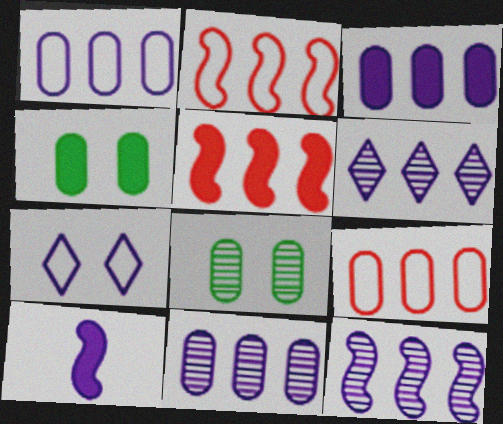[[1, 3, 11], 
[6, 11, 12], 
[7, 10, 11]]